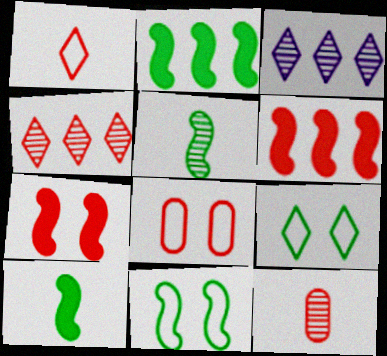[[2, 5, 11], 
[3, 8, 10]]